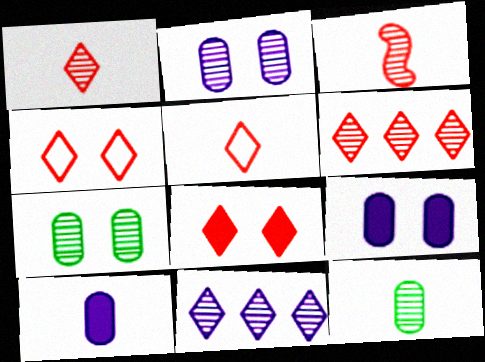[[3, 7, 11], 
[5, 6, 8]]